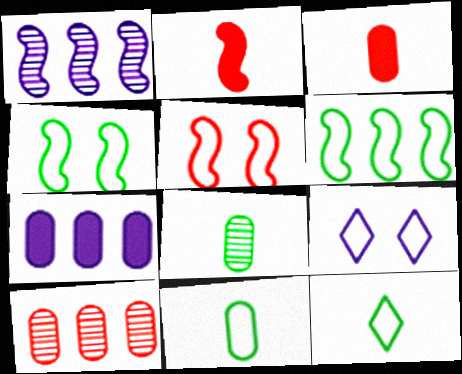[[1, 2, 4]]